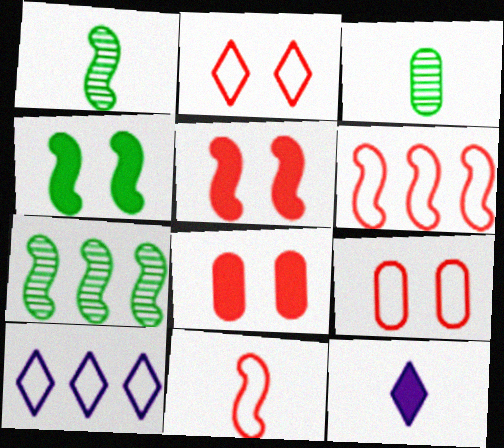[[1, 8, 10], 
[3, 5, 10], 
[3, 11, 12], 
[7, 9, 12]]